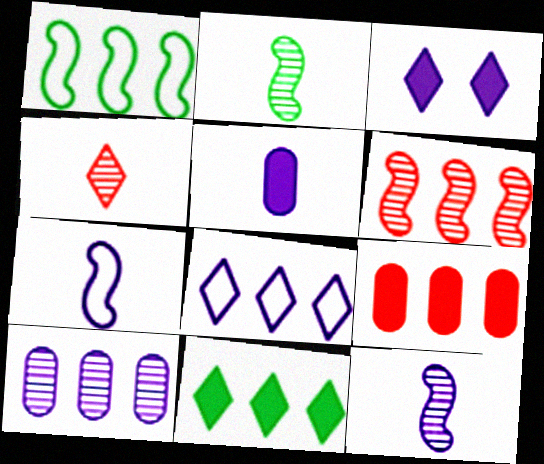[[3, 7, 10]]